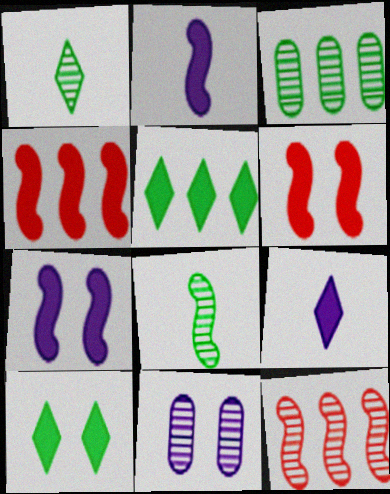[[1, 11, 12]]